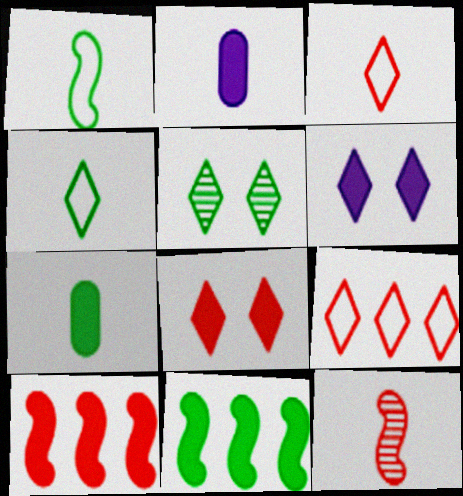[[2, 4, 12], 
[2, 8, 11], 
[6, 7, 10]]